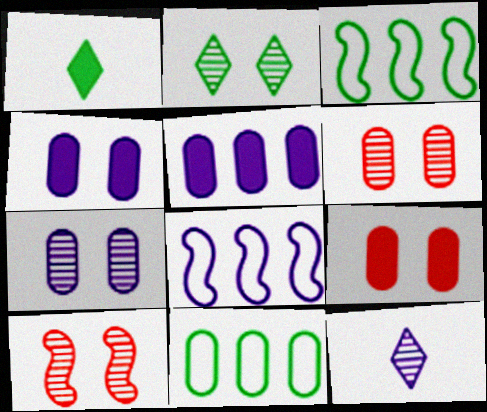[[1, 6, 8], 
[2, 7, 10], 
[3, 9, 12], 
[4, 8, 12]]